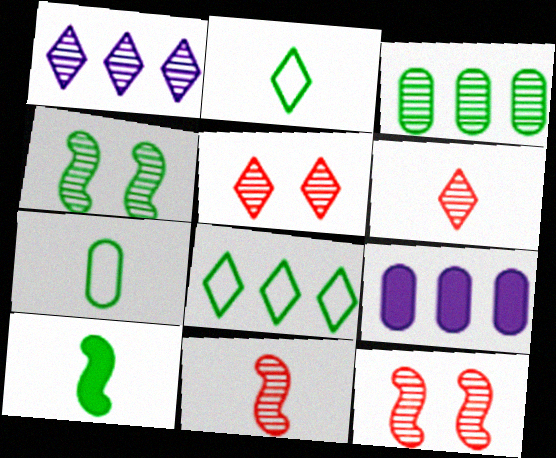[[2, 9, 12]]